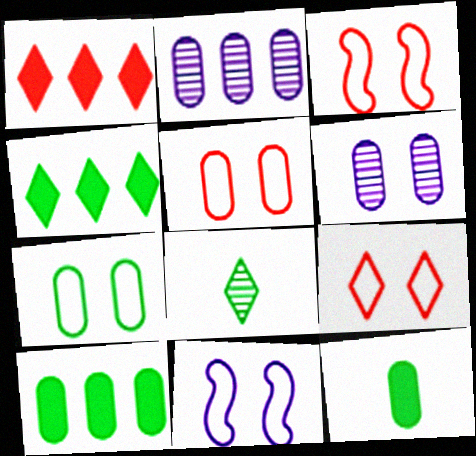[[2, 5, 12], 
[3, 5, 9], 
[7, 9, 11]]